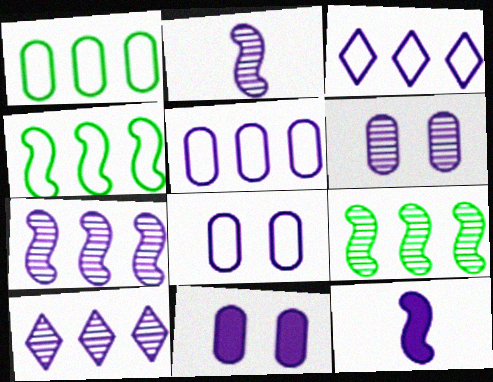[[2, 3, 11], 
[2, 6, 10], 
[3, 6, 12], 
[6, 8, 11], 
[8, 10, 12]]